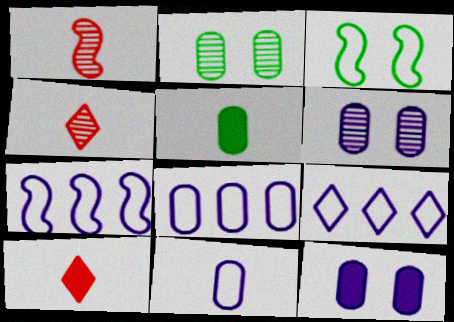[[2, 7, 10], 
[7, 8, 9]]